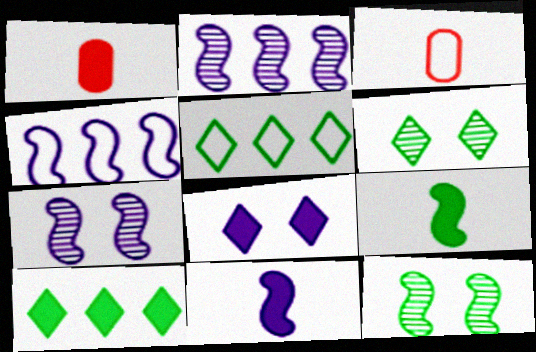[[1, 4, 6], 
[1, 5, 7], 
[3, 7, 10], 
[4, 7, 11]]